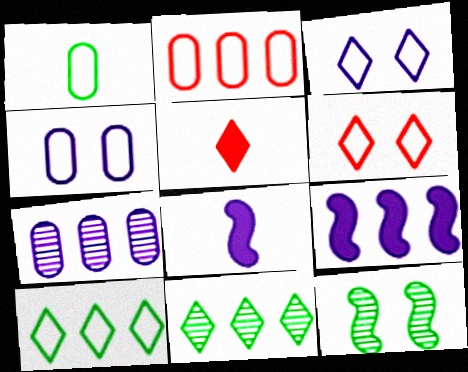[[1, 2, 4], 
[2, 9, 11], 
[3, 5, 11], 
[3, 7, 8]]